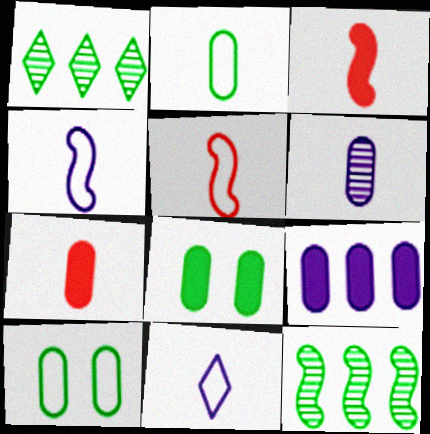[[2, 5, 11], 
[2, 6, 7], 
[7, 8, 9]]